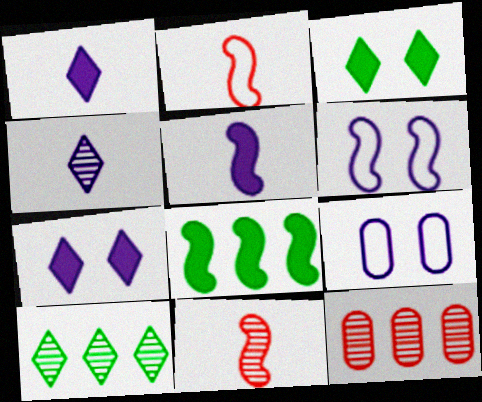[[6, 8, 11]]